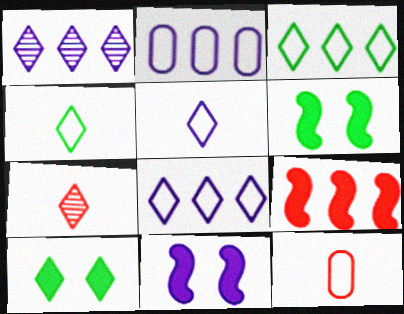[[1, 6, 12], 
[2, 6, 7], 
[7, 8, 10]]